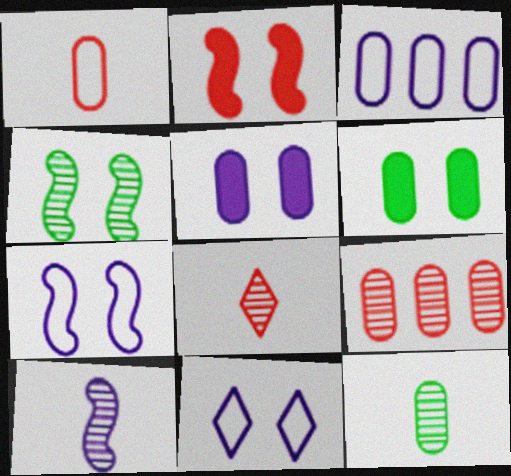[[2, 4, 7], 
[8, 10, 12]]